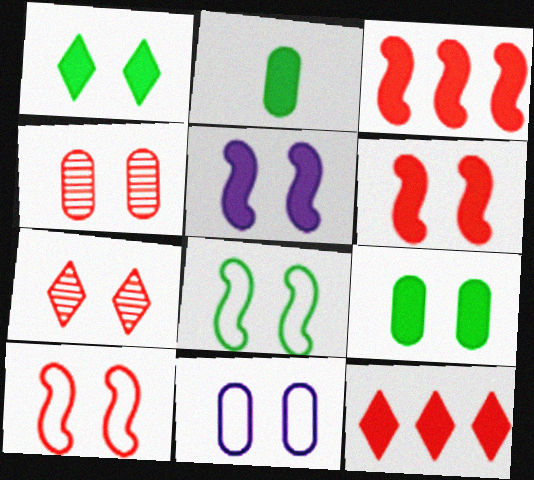[[2, 5, 12], 
[4, 9, 11]]